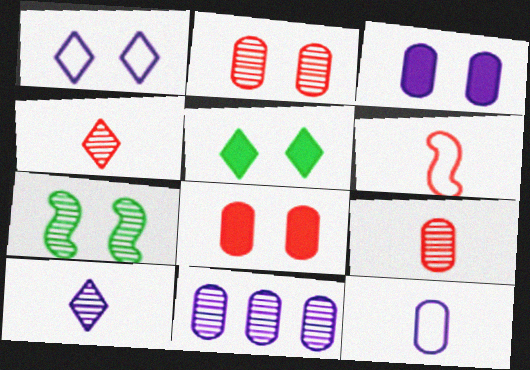[[1, 7, 8], 
[3, 11, 12], 
[4, 7, 11], 
[5, 6, 11]]